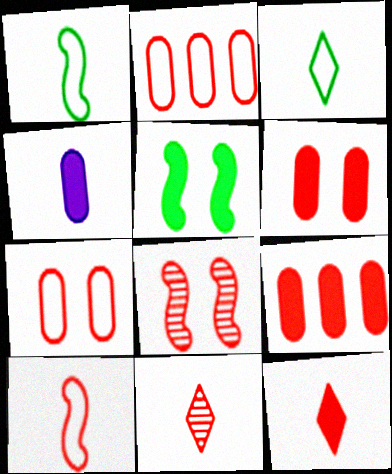[[1, 4, 11], 
[2, 8, 12]]